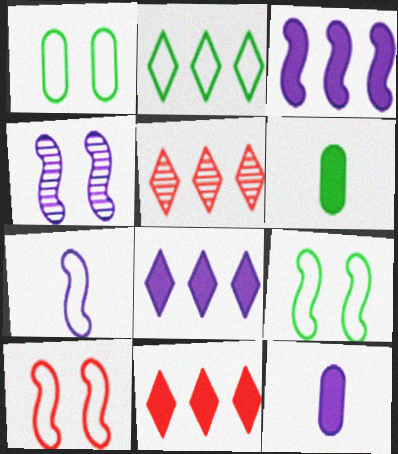[[2, 5, 8], 
[3, 4, 7], 
[5, 9, 12]]